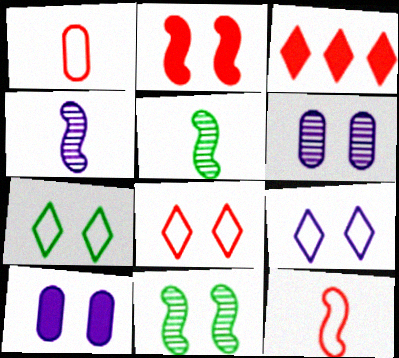[[2, 6, 7], 
[7, 8, 9], 
[8, 10, 11]]